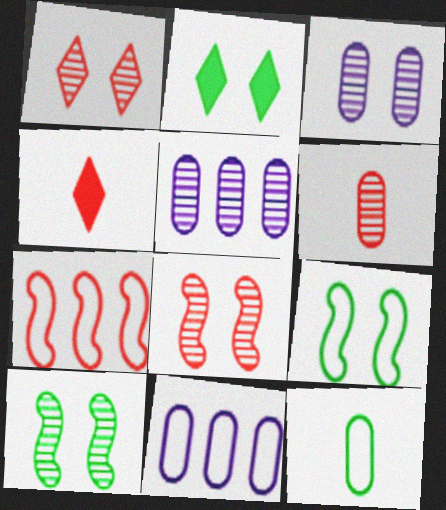[[1, 3, 10], 
[4, 5, 9], 
[4, 10, 11]]